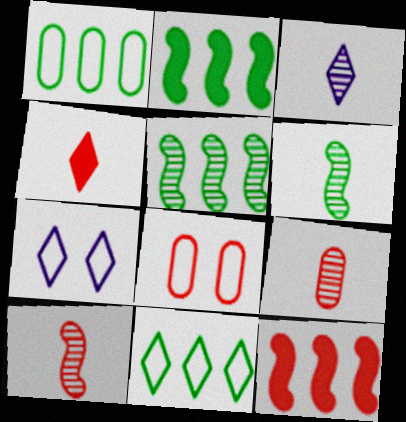[[2, 3, 8], 
[2, 7, 9], 
[3, 6, 9]]